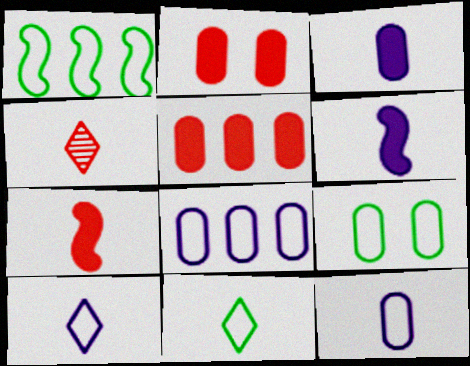[[1, 9, 11]]